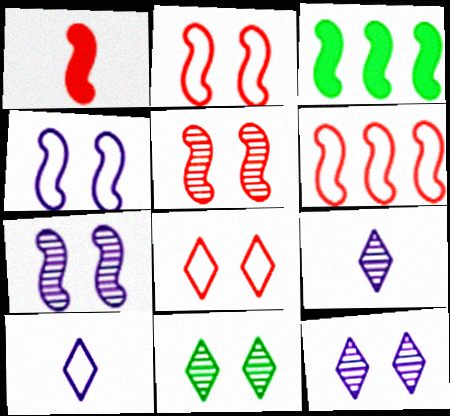[[1, 5, 6]]